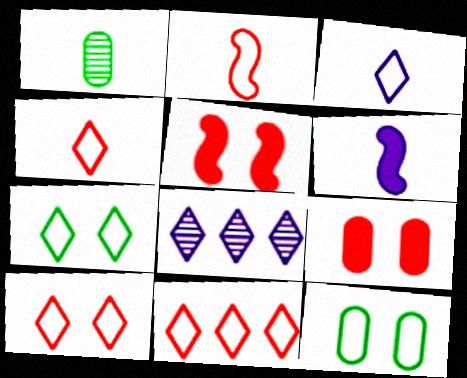[[1, 4, 6], 
[3, 7, 11], 
[4, 10, 11]]